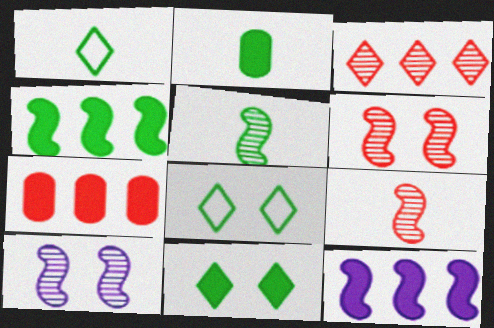[[1, 2, 5], 
[1, 7, 10], 
[2, 4, 11]]